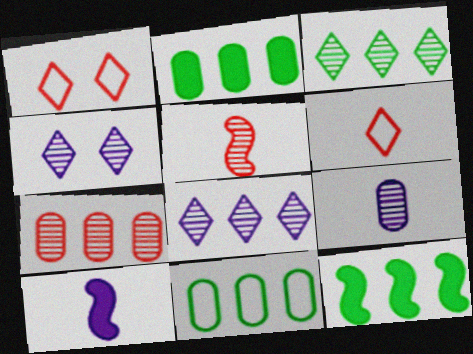[[1, 9, 12], 
[3, 11, 12]]